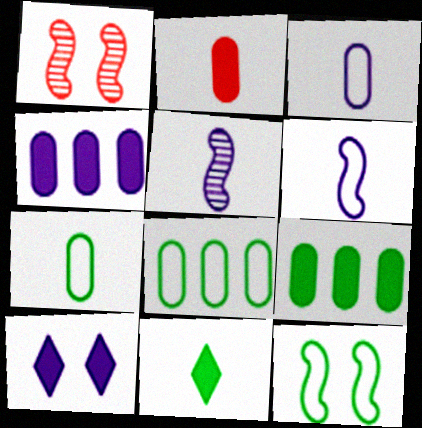[]